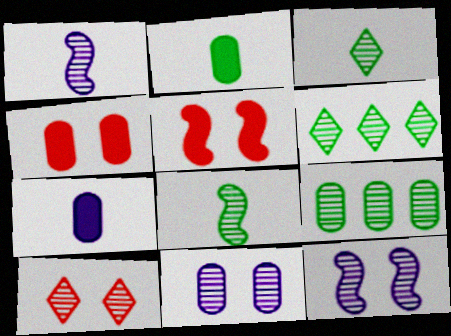[[1, 9, 10]]